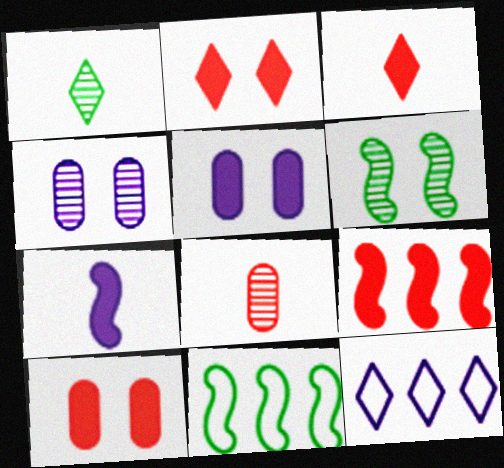[[1, 2, 12], 
[3, 4, 11], 
[3, 9, 10], 
[4, 7, 12]]